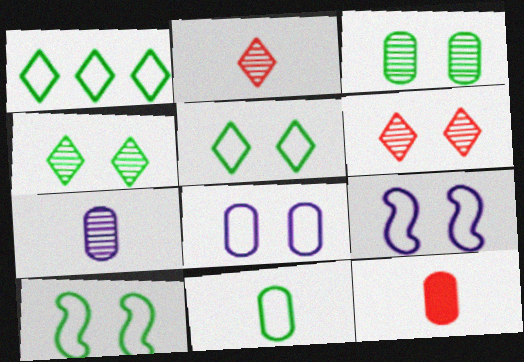[[1, 10, 11], 
[7, 11, 12]]